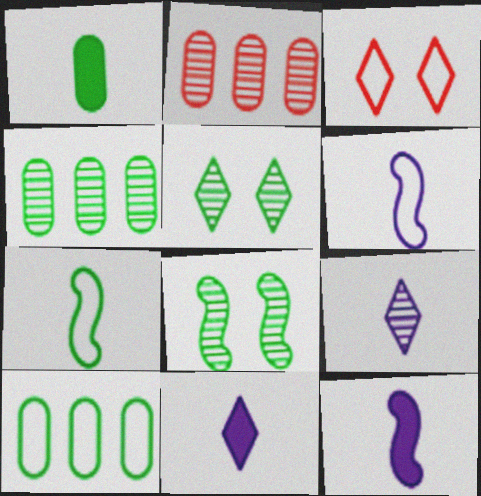[[2, 8, 9], 
[3, 4, 12], 
[3, 6, 10]]